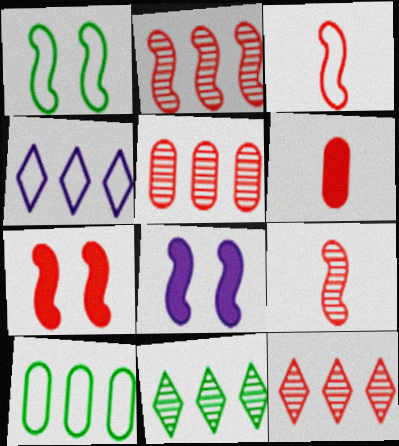[[2, 3, 7], 
[2, 5, 12]]